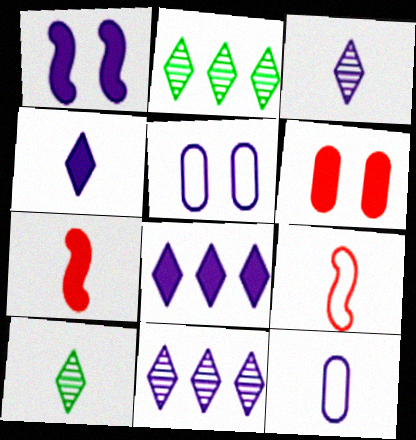[[1, 11, 12], 
[2, 5, 7], 
[7, 10, 12]]